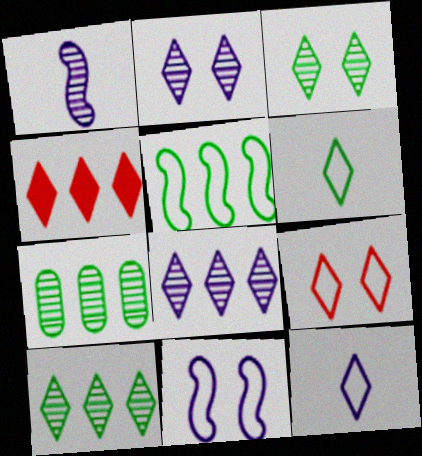[[2, 4, 6], 
[3, 4, 12]]